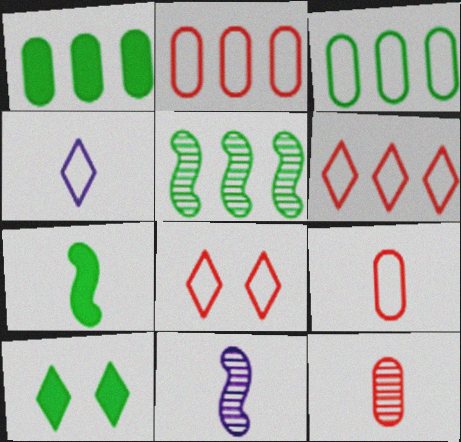[[1, 7, 10], 
[1, 8, 11], 
[2, 10, 11], 
[4, 7, 12]]